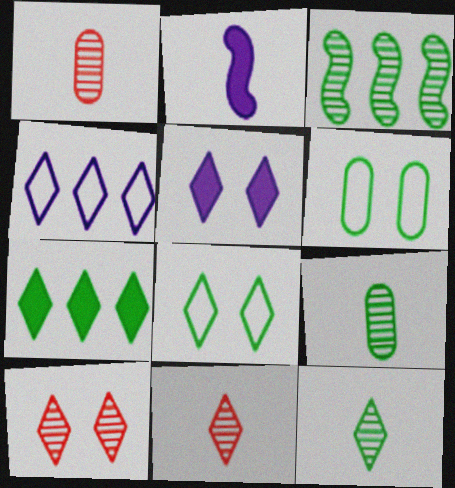[[5, 8, 10], 
[7, 8, 12]]